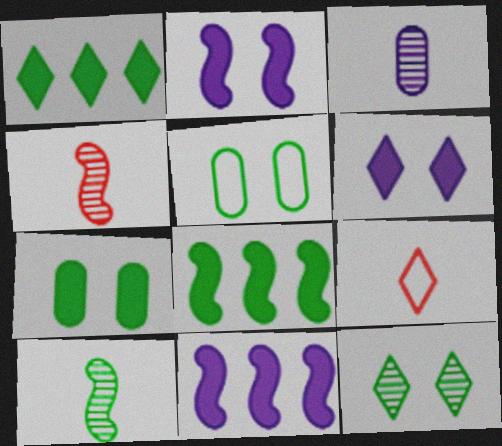[[1, 5, 10]]